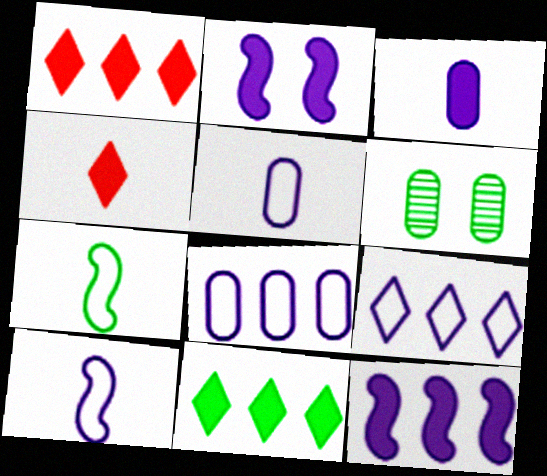[[1, 6, 10], 
[6, 7, 11]]